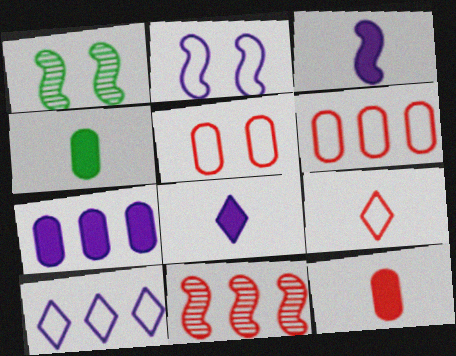[[1, 6, 8], 
[1, 7, 9], 
[1, 10, 12]]